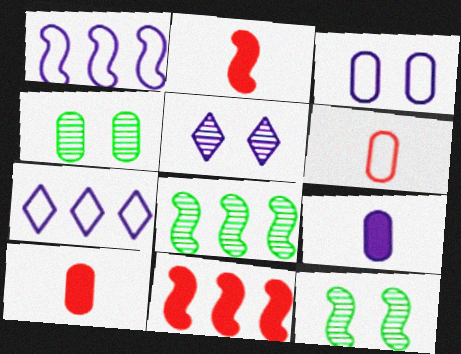[[1, 2, 12], 
[1, 5, 9], 
[1, 8, 11], 
[2, 4, 7], 
[7, 10, 12]]